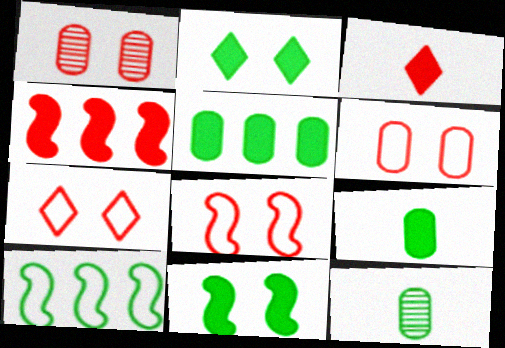[[2, 10, 12], 
[6, 7, 8]]